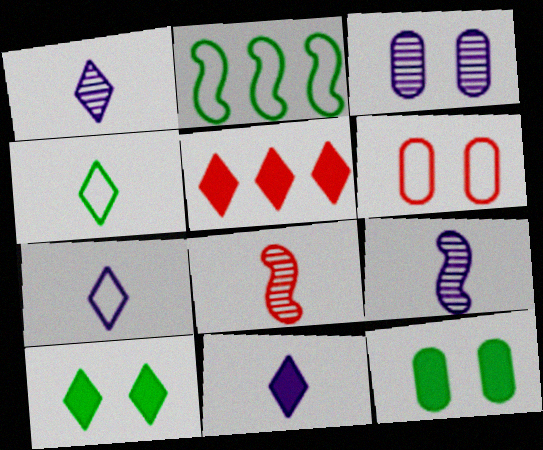[[1, 7, 11], 
[2, 6, 7], 
[3, 6, 12], 
[5, 6, 8], 
[5, 10, 11]]